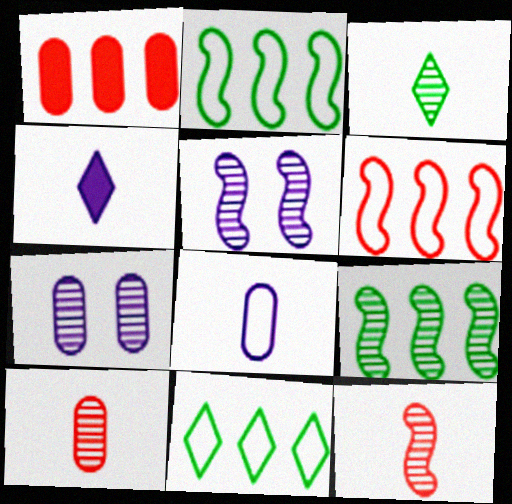[[5, 9, 12]]